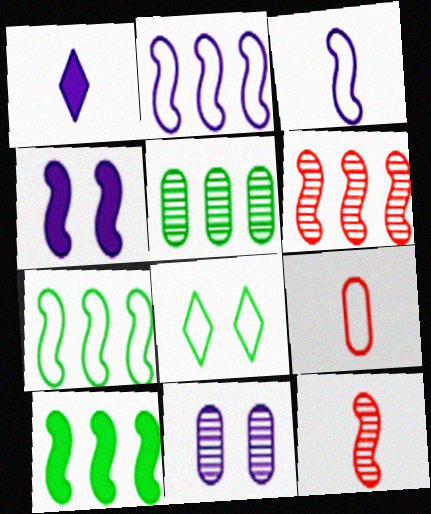[[1, 2, 11], 
[2, 6, 10], 
[2, 8, 9], 
[4, 7, 12]]